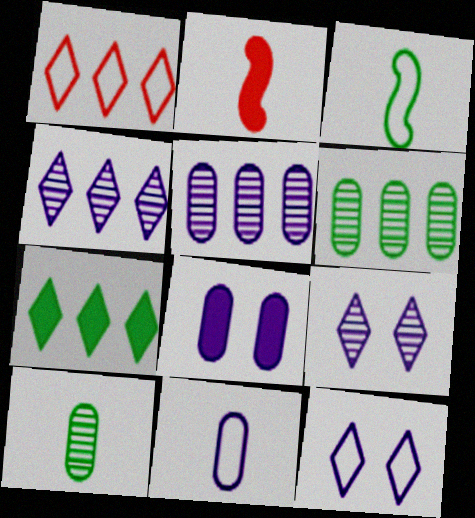[[1, 4, 7], 
[2, 6, 12], 
[2, 7, 8], 
[5, 8, 11]]